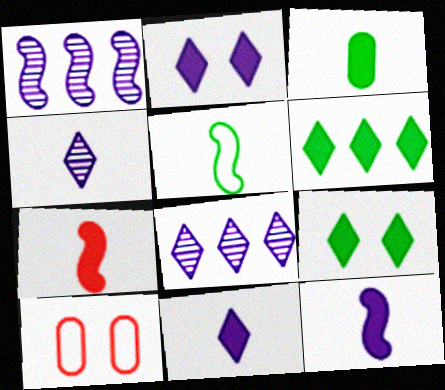[[3, 7, 11]]